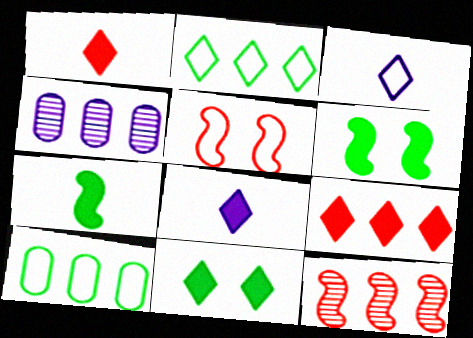[[3, 5, 10], 
[8, 9, 11]]